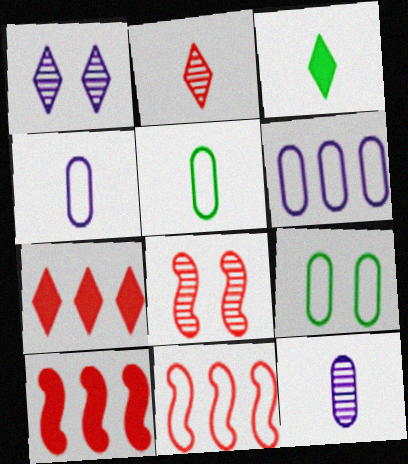[[1, 5, 10], 
[3, 6, 8]]